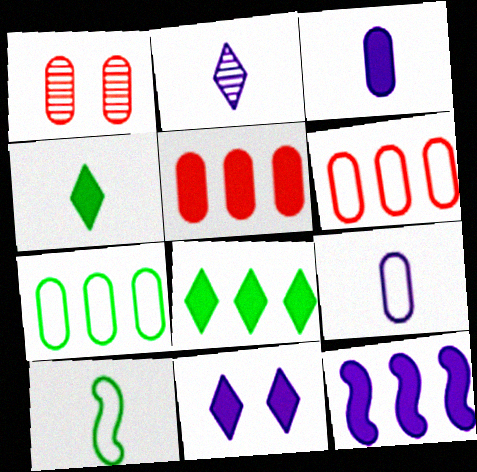[[1, 3, 7], 
[3, 11, 12], 
[5, 8, 12]]